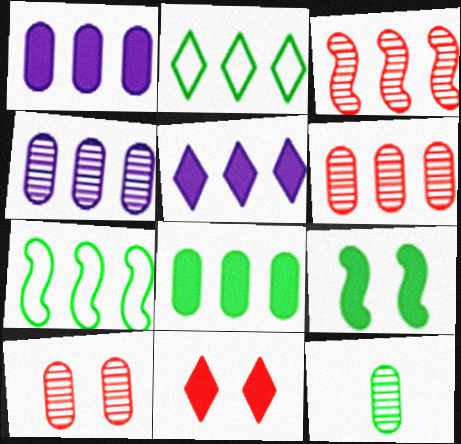[[1, 2, 3], 
[2, 9, 12], 
[4, 10, 12], 
[5, 6, 7]]